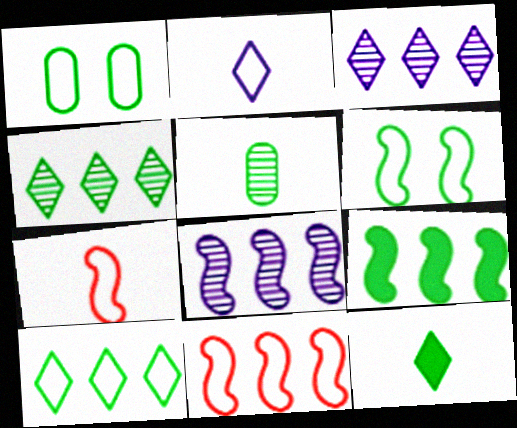[[1, 2, 11], 
[8, 9, 11]]